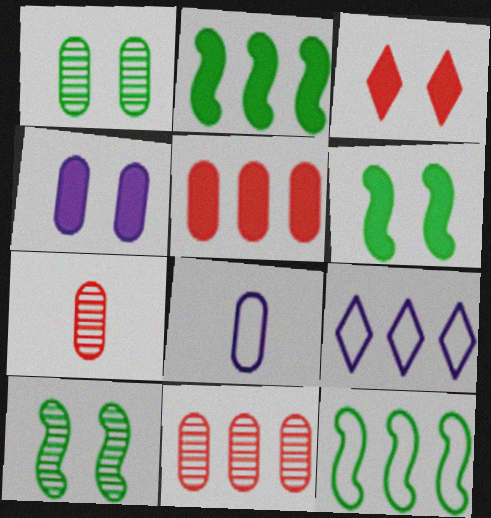[[1, 5, 8], 
[2, 9, 11], 
[3, 4, 6], 
[6, 7, 9]]